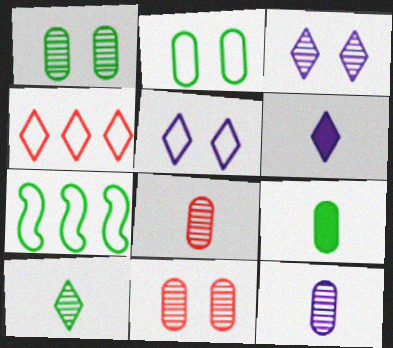[[6, 7, 11]]